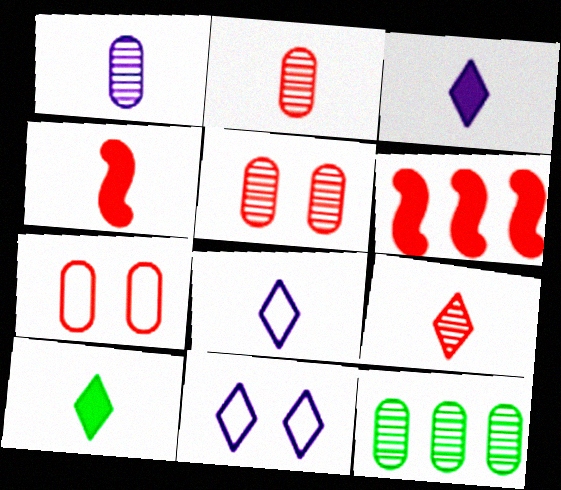[[1, 5, 12], 
[4, 11, 12], 
[6, 7, 9], 
[8, 9, 10]]